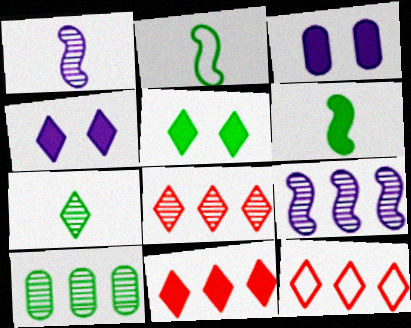[[2, 3, 8], 
[2, 5, 10], 
[3, 6, 11], 
[4, 7, 12], 
[8, 9, 10], 
[8, 11, 12]]